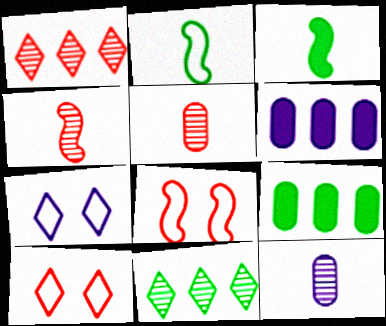[[4, 7, 9]]